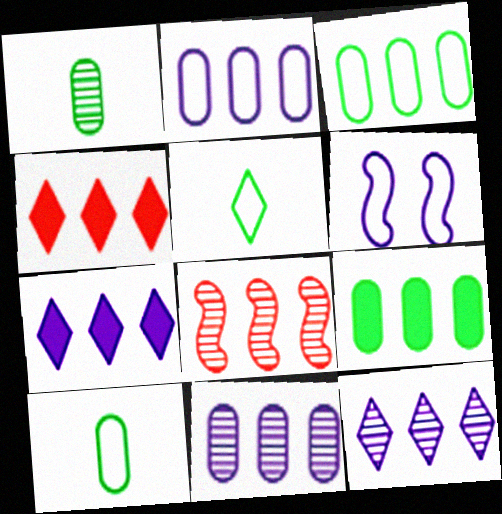[[1, 4, 6], 
[3, 7, 8]]